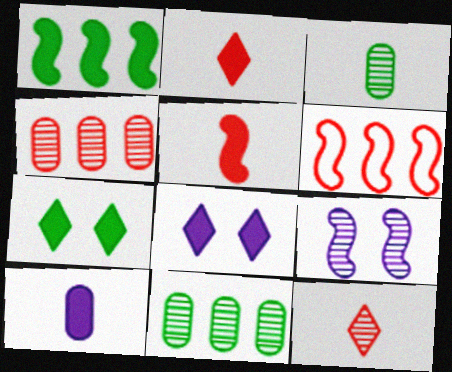[[3, 6, 8], 
[9, 11, 12]]